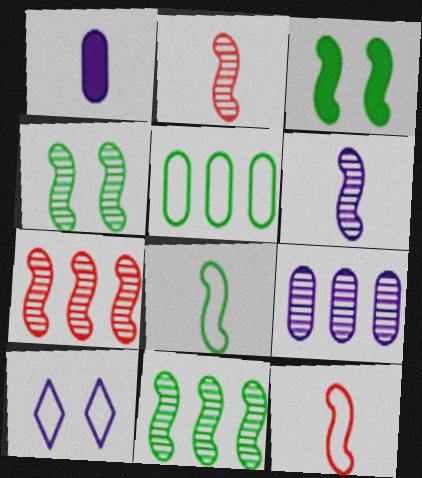[[3, 8, 11], 
[4, 6, 7], 
[5, 10, 12]]